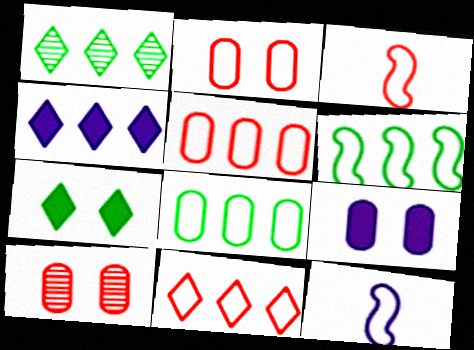[[1, 3, 9], 
[1, 4, 11], 
[2, 3, 11]]